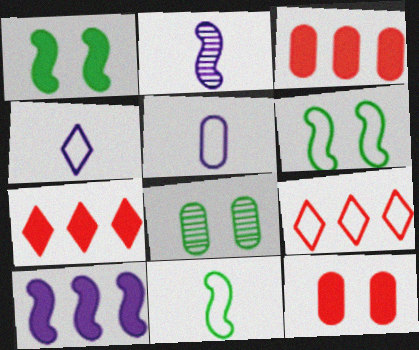[[3, 5, 8], 
[5, 6, 9]]